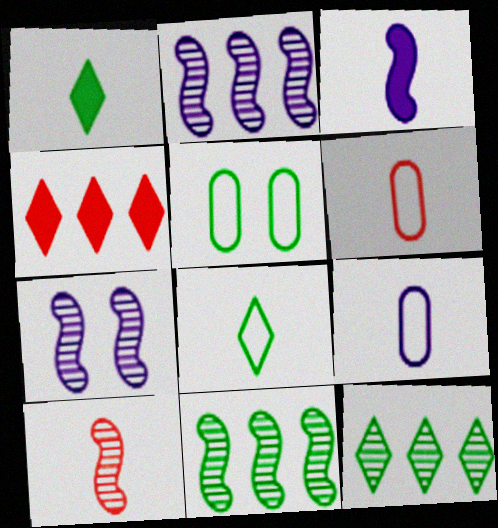[[1, 5, 11], 
[1, 9, 10], 
[7, 10, 11]]